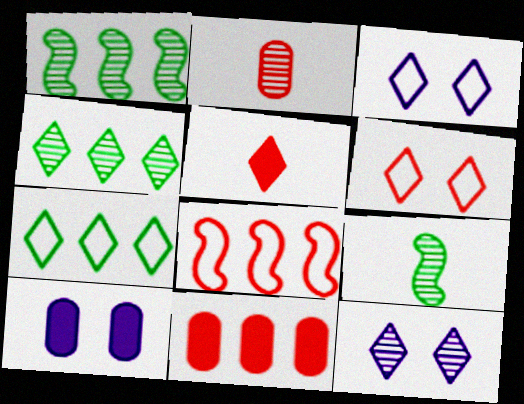[[1, 2, 12], 
[3, 4, 5], 
[3, 9, 11], 
[5, 7, 12]]